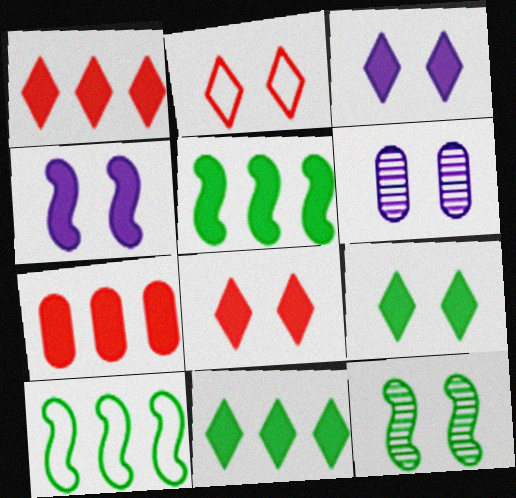[[3, 8, 9]]